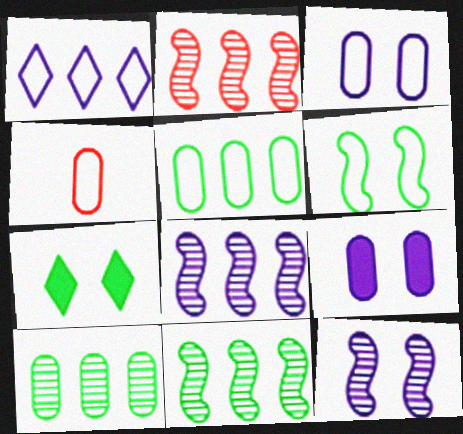[[1, 4, 6], 
[2, 8, 11], 
[3, 4, 5], 
[4, 7, 8], 
[4, 9, 10]]